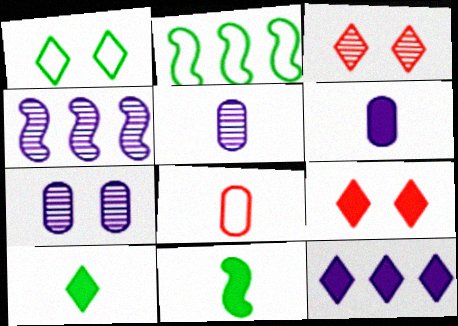[[2, 3, 6], 
[2, 5, 9], 
[9, 10, 12]]